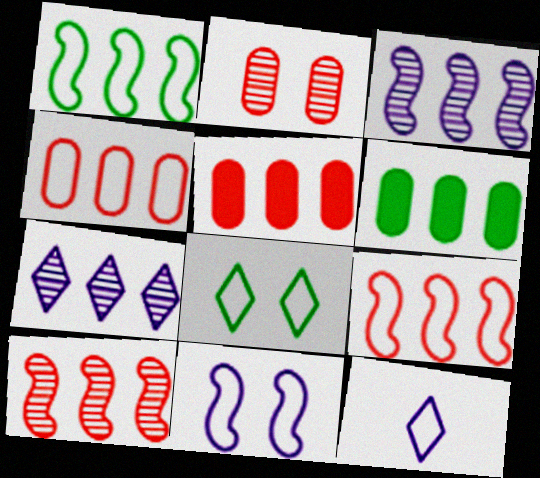[[1, 5, 7], 
[6, 7, 9]]